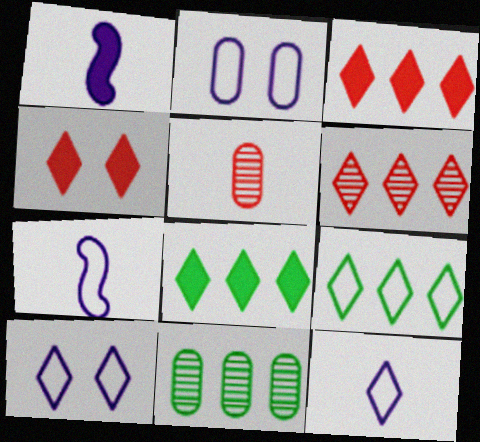[[4, 7, 11]]